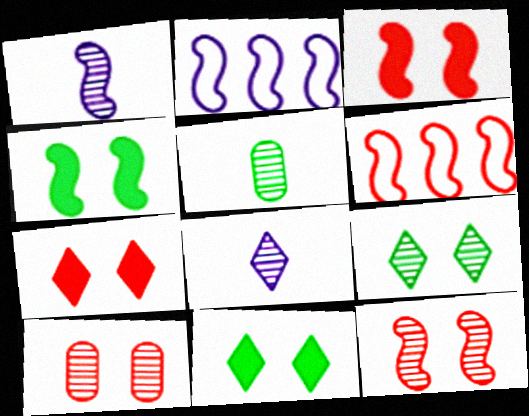[[1, 4, 6], 
[2, 5, 7]]